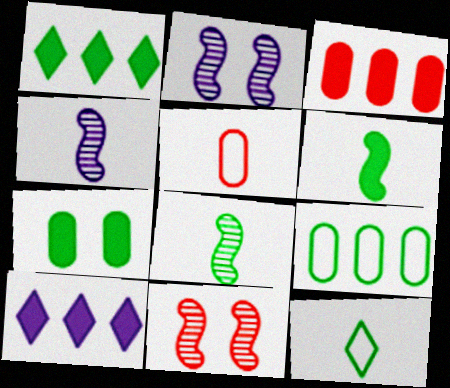[[1, 2, 5], 
[1, 6, 7], 
[2, 3, 12]]